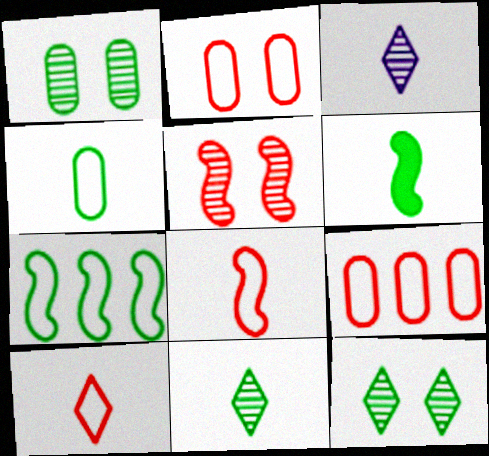[[4, 6, 11]]